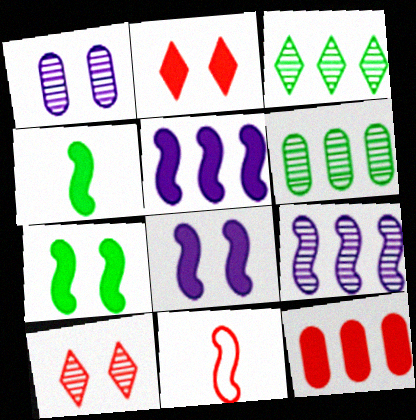[[7, 9, 11], 
[10, 11, 12]]